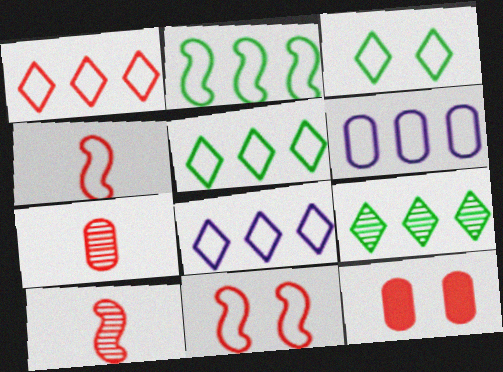[[1, 2, 6], 
[1, 5, 8], 
[1, 10, 12], 
[3, 4, 6]]